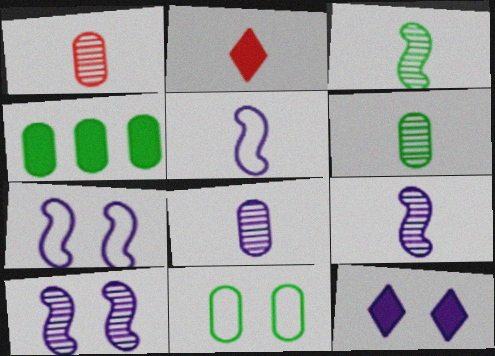[[1, 6, 8], 
[2, 5, 6], 
[4, 6, 11]]